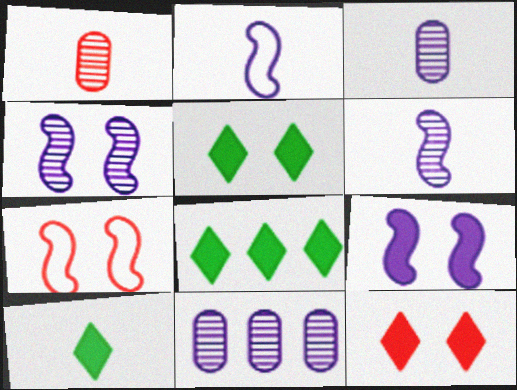[[1, 2, 10], 
[3, 7, 8], 
[5, 8, 10], 
[7, 10, 11]]